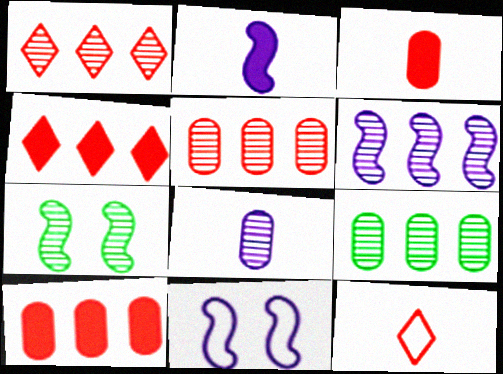[[1, 6, 9], 
[1, 7, 8], 
[2, 6, 11]]